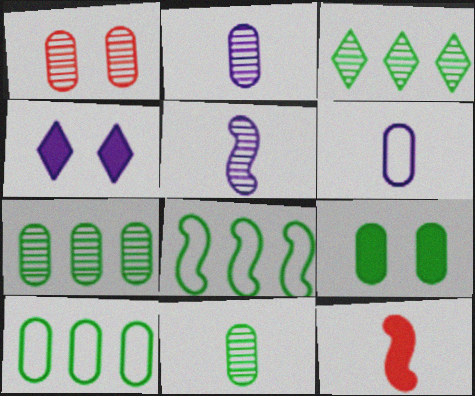[[1, 2, 7], 
[1, 3, 5], 
[9, 10, 11]]